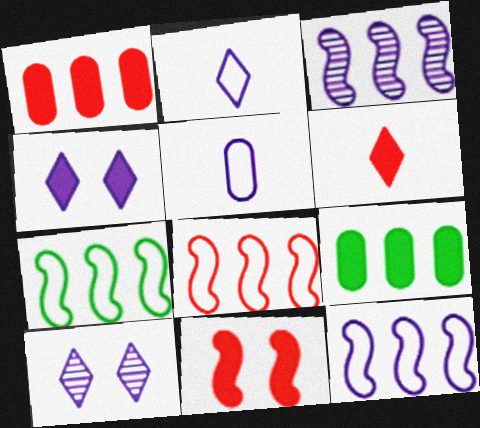[[1, 6, 11], 
[3, 4, 5], 
[7, 8, 12]]